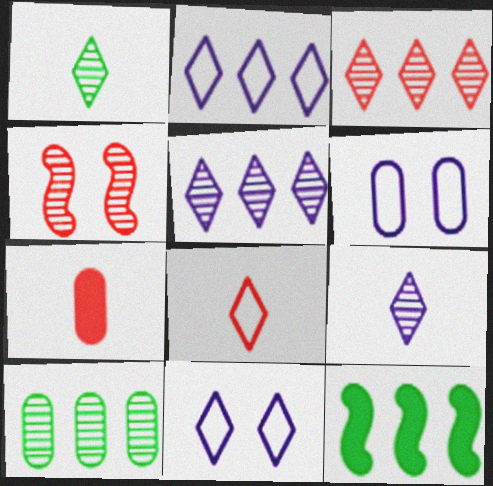[[4, 9, 10], 
[6, 7, 10]]